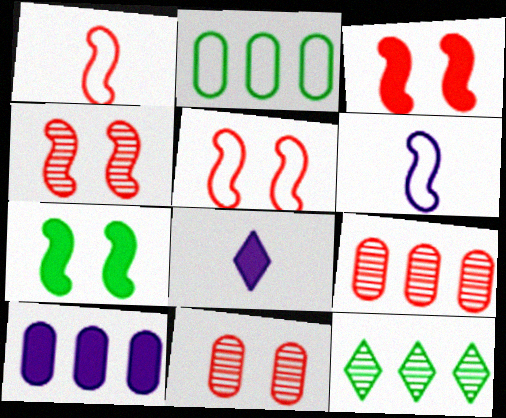[[2, 4, 8], 
[2, 9, 10], 
[3, 4, 5]]